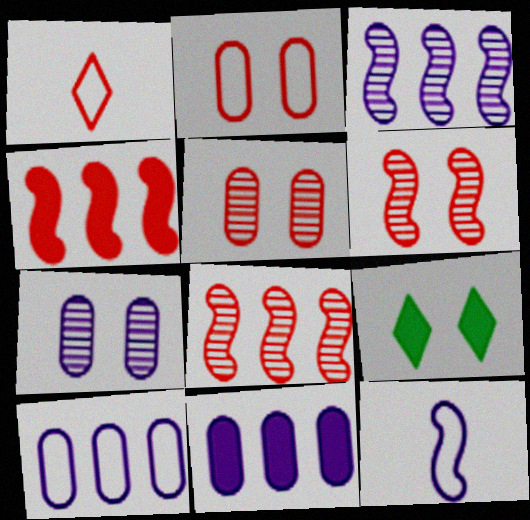[[1, 4, 5]]